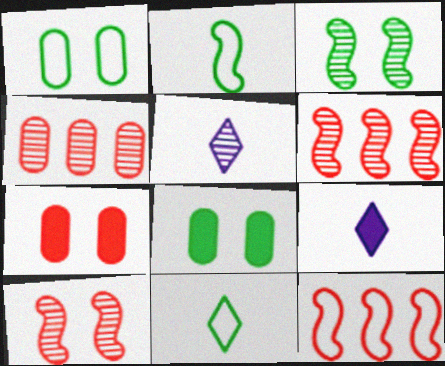[[1, 6, 9], 
[3, 4, 5], 
[5, 8, 12]]